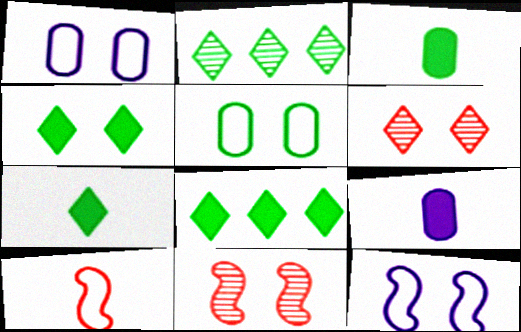[[1, 4, 11], 
[4, 7, 8]]